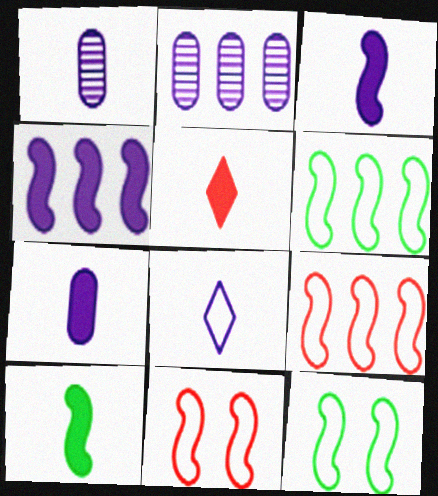[[1, 3, 8], 
[2, 5, 12], 
[5, 7, 10]]